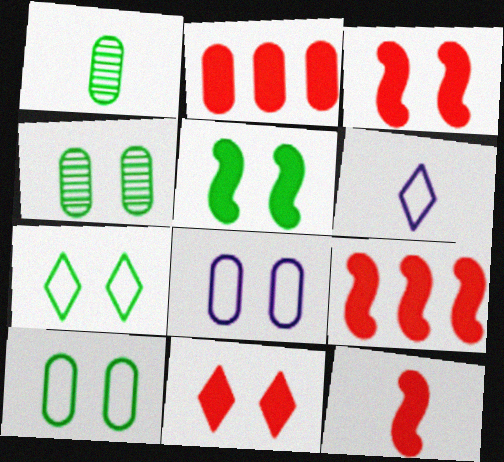[[1, 2, 8], 
[1, 6, 12], 
[2, 11, 12], 
[3, 9, 12], 
[4, 5, 7], 
[4, 6, 9]]